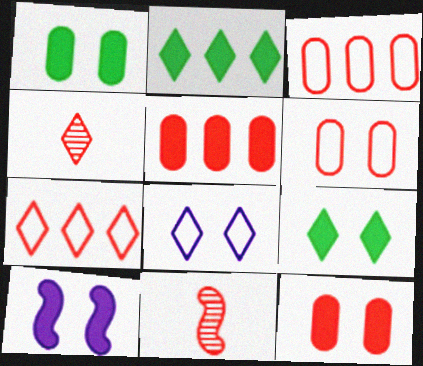[[2, 4, 8], 
[7, 11, 12], 
[9, 10, 12]]